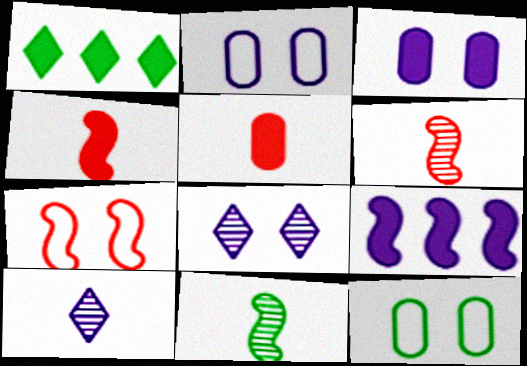[[1, 2, 6], 
[1, 3, 4], 
[1, 11, 12], 
[2, 9, 10], 
[7, 9, 11]]